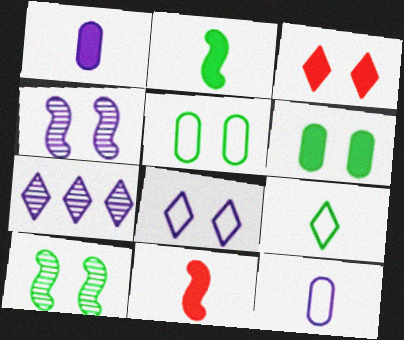[[3, 4, 5], 
[3, 7, 9], 
[5, 7, 11]]